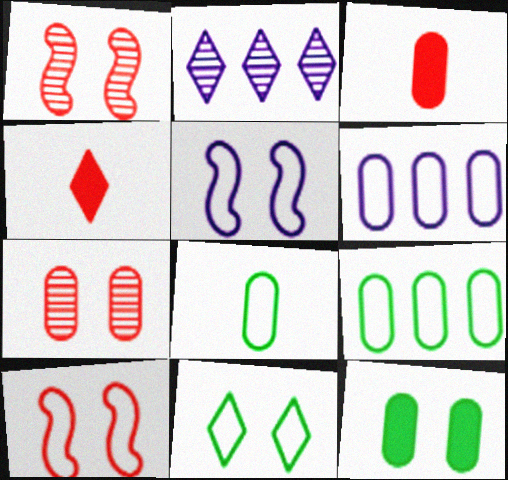[[2, 4, 11]]